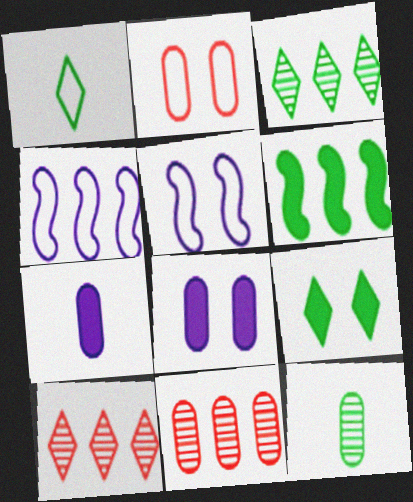[[1, 2, 4], 
[1, 3, 9]]